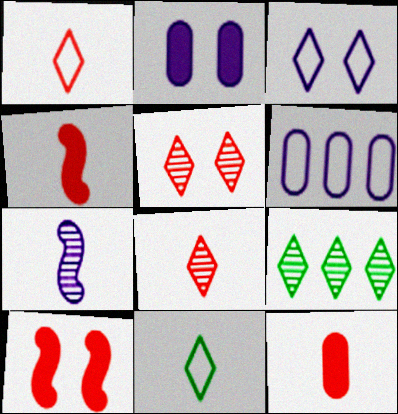[[7, 11, 12]]